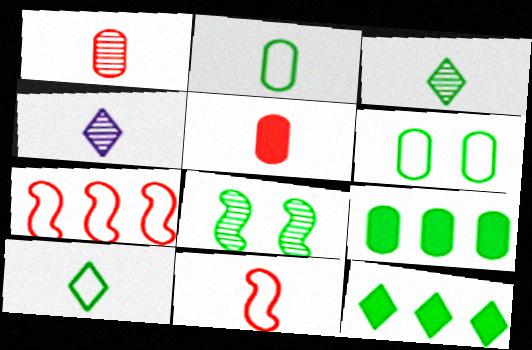[[2, 8, 12], 
[8, 9, 10]]